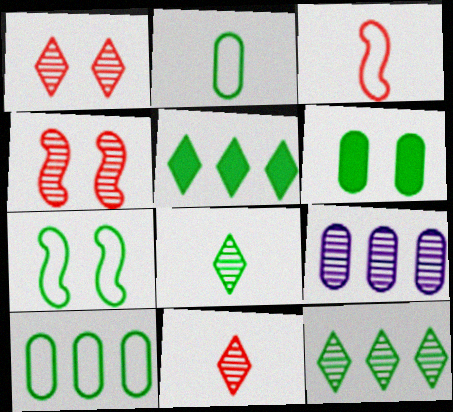[[4, 8, 9]]